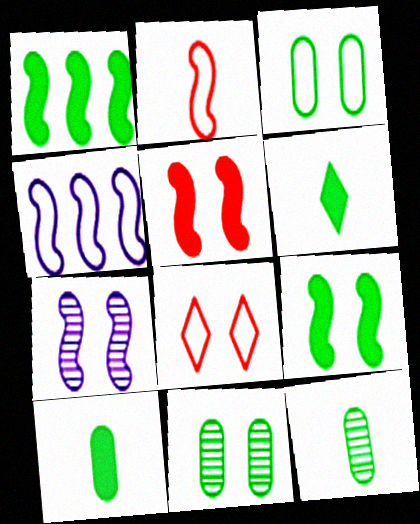[[1, 2, 7]]